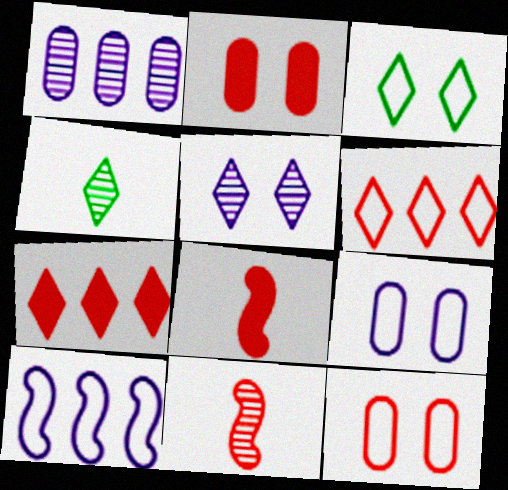[[1, 3, 8], 
[2, 4, 10], 
[2, 6, 11], 
[2, 7, 8], 
[7, 11, 12]]